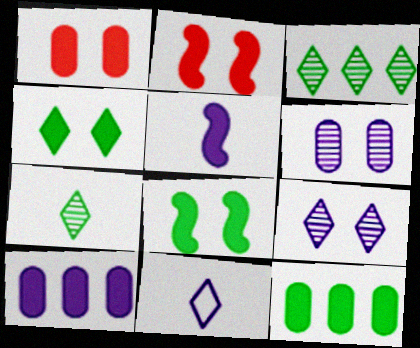[]